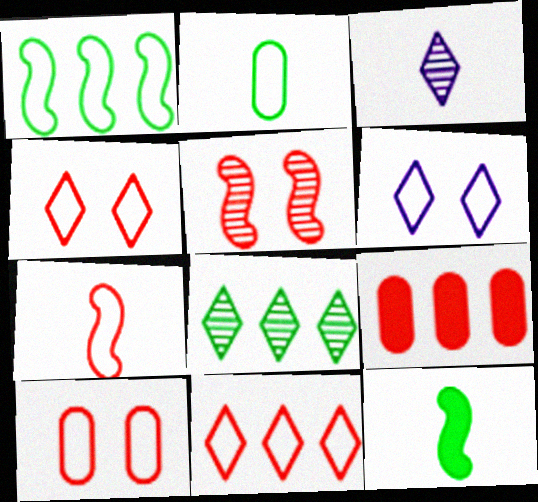[[7, 10, 11]]